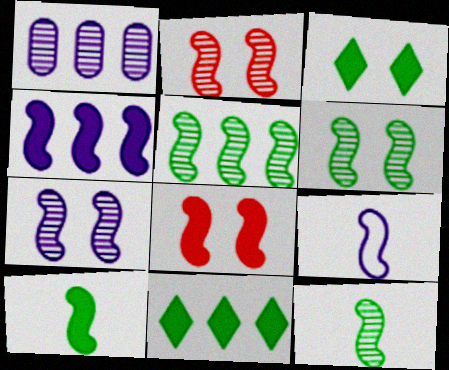[[2, 6, 7], 
[4, 7, 9], 
[4, 8, 10], 
[5, 6, 12], 
[5, 8, 9]]